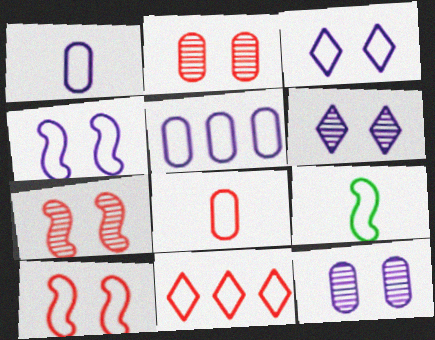[[8, 10, 11]]